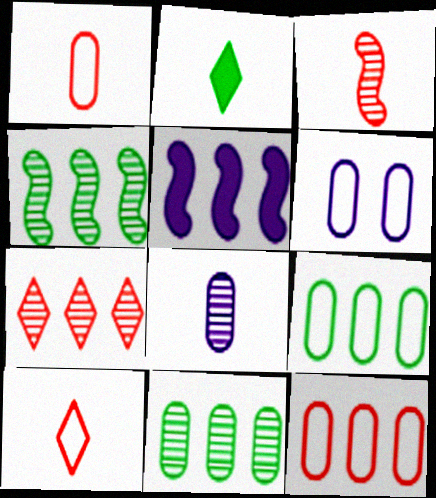[[1, 6, 9], 
[5, 7, 9]]